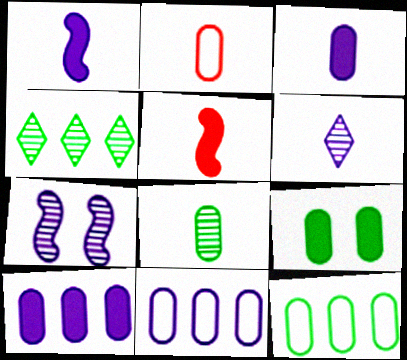[[2, 3, 8], 
[8, 9, 12]]